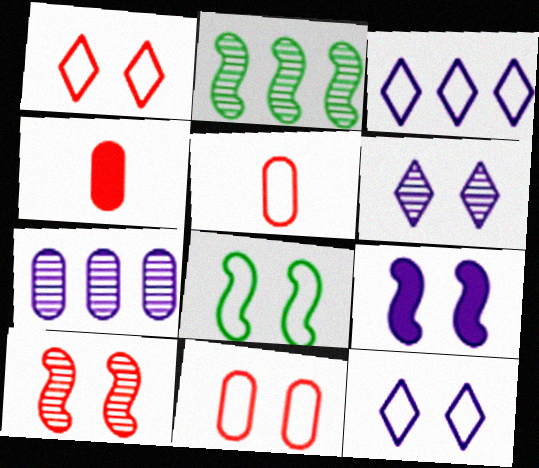[[2, 4, 12], 
[3, 5, 8], 
[8, 9, 10], 
[8, 11, 12]]